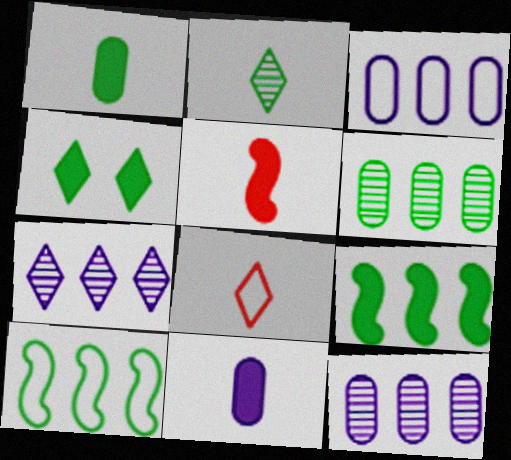[[1, 4, 9], 
[4, 7, 8]]